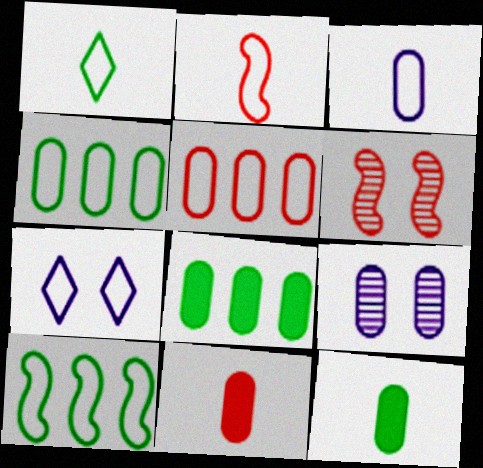[[1, 2, 3], 
[2, 4, 7], 
[4, 9, 11], 
[5, 9, 12]]